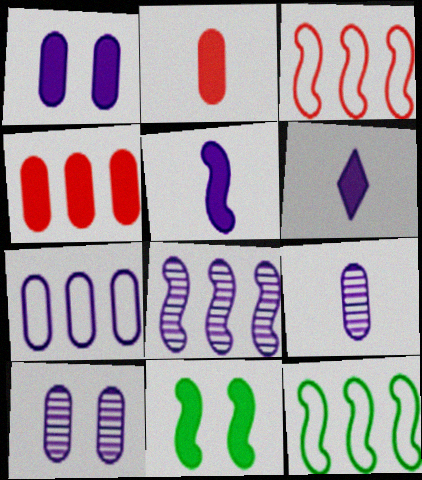[[1, 7, 9], 
[4, 6, 11]]